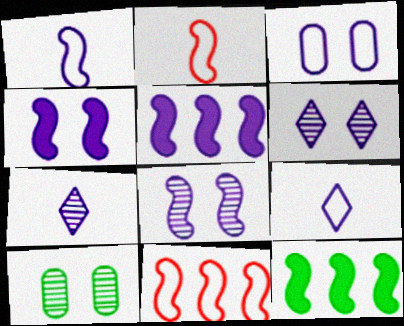[[1, 5, 8], 
[2, 8, 12], 
[3, 4, 6], 
[3, 5, 7]]